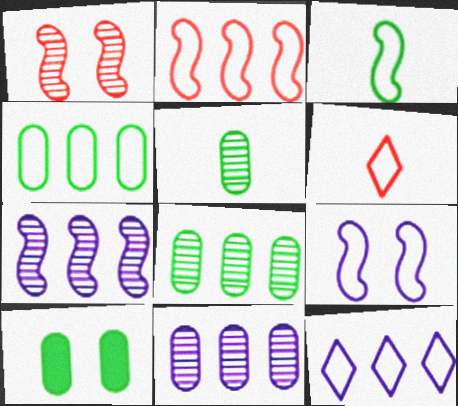[[2, 3, 9], 
[2, 4, 12], 
[4, 5, 10], 
[4, 6, 9], 
[6, 7, 10]]